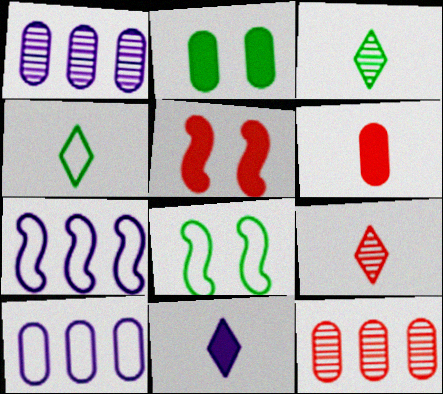[[1, 4, 5], 
[2, 7, 9], 
[3, 5, 10], 
[4, 9, 11], 
[8, 11, 12]]